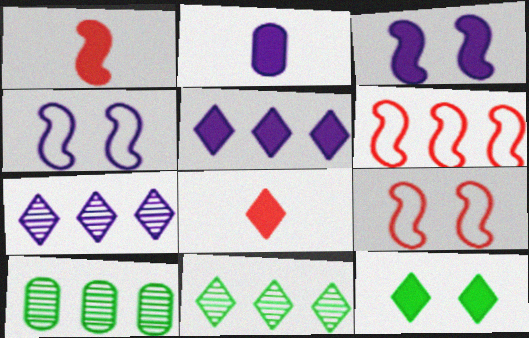[[2, 3, 5], 
[2, 4, 7], 
[2, 9, 11], 
[4, 8, 10], 
[5, 6, 10], 
[5, 8, 12]]